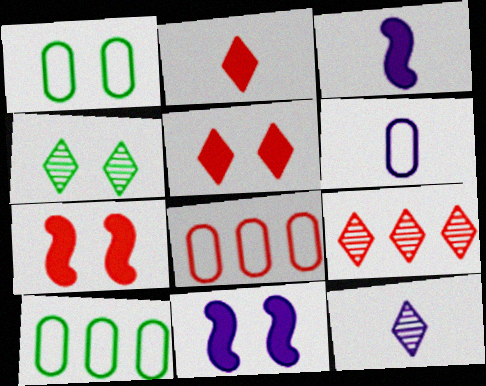[[1, 3, 9], 
[1, 6, 8], 
[3, 4, 8], 
[3, 6, 12], 
[4, 9, 12], 
[7, 10, 12]]